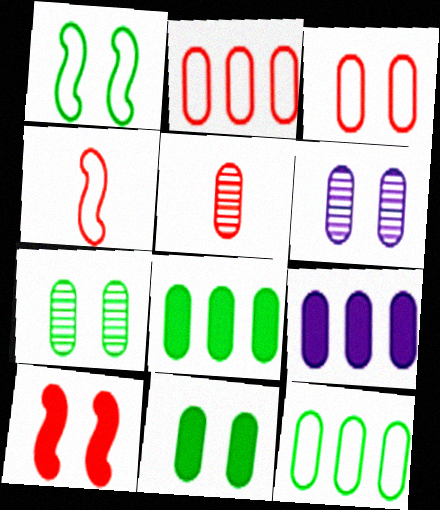[[3, 6, 11]]